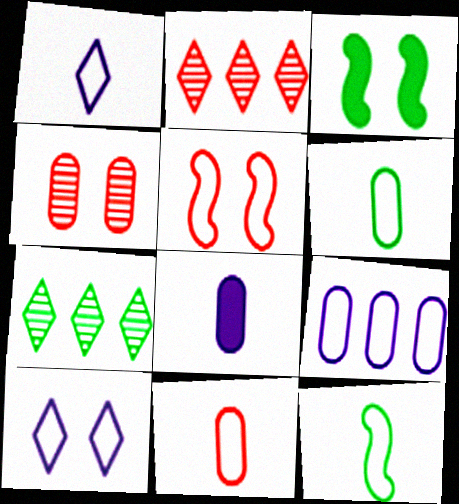[[1, 11, 12], 
[3, 4, 10], 
[3, 6, 7], 
[5, 7, 8]]